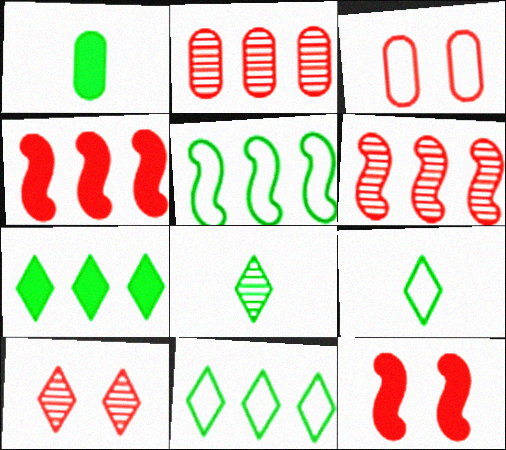[[3, 10, 12]]